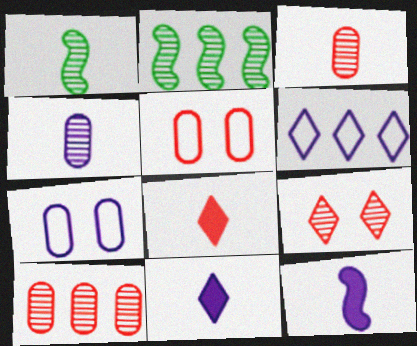[[2, 4, 9], 
[2, 5, 11], 
[2, 7, 8]]